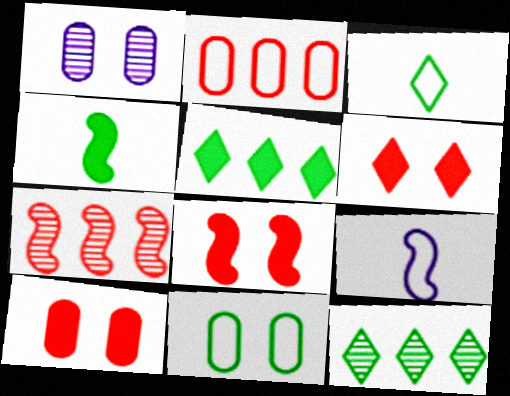[[1, 10, 11], 
[4, 11, 12], 
[6, 8, 10], 
[9, 10, 12]]